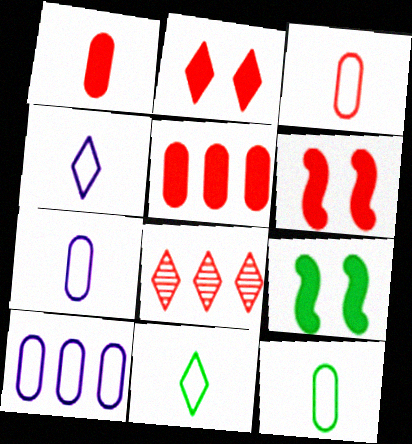[[3, 6, 8], 
[3, 7, 12], 
[7, 8, 9]]